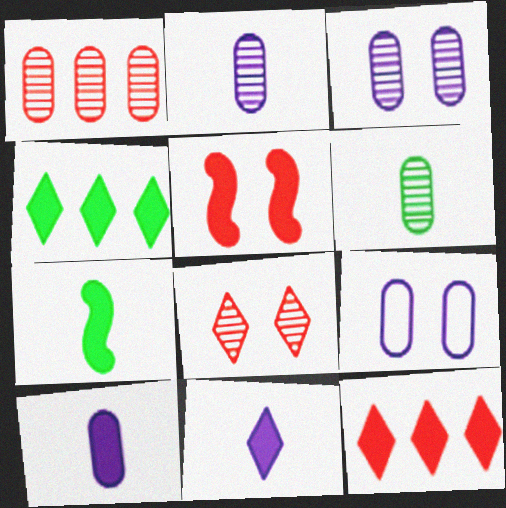[[1, 3, 6], 
[4, 5, 10]]